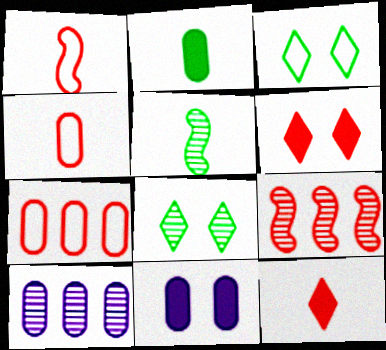[[4, 6, 9]]